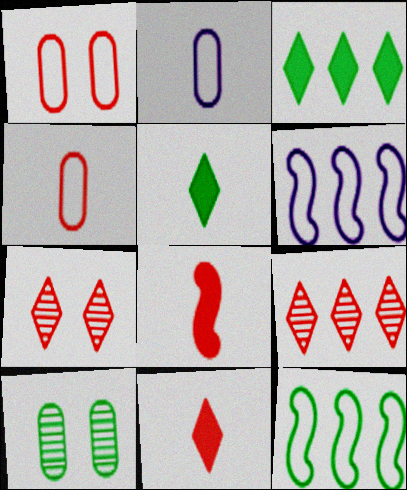[[1, 8, 9], 
[5, 10, 12], 
[6, 10, 11]]